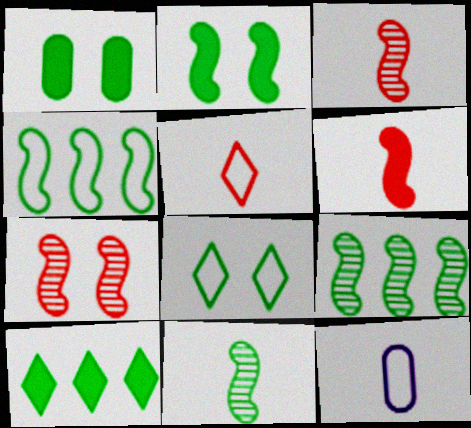[[2, 4, 11], 
[7, 10, 12]]